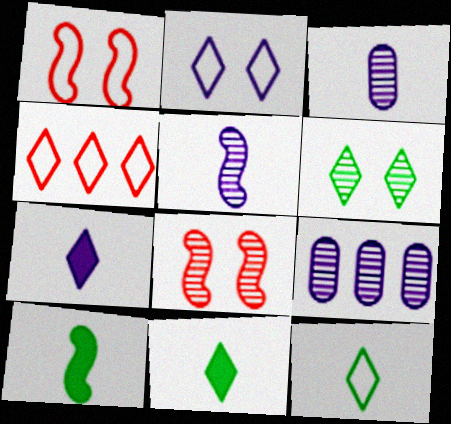[[1, 9, 11], 
[2, 4, 12], 
[4, 6, 7]]